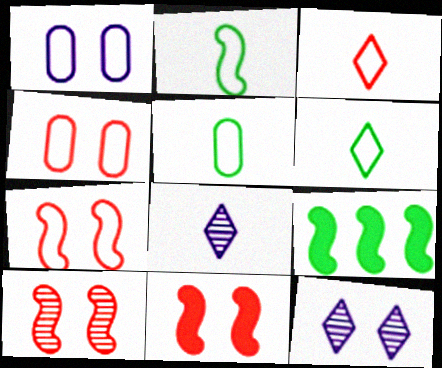[[2, 5, 6], 
[4, 8, 9], 
[7, 10, 11]]